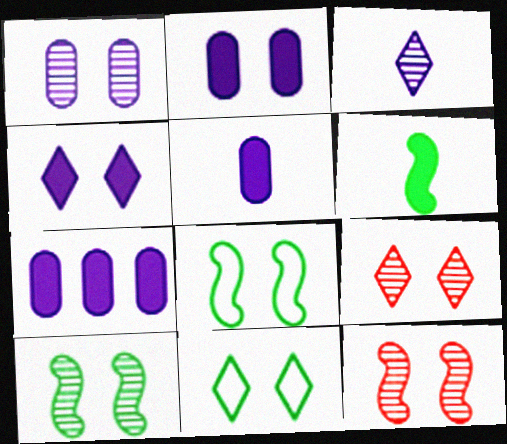[[1, 9, 10], 
[2, 5, 7], 
[2, 8, 9], 
[2, 11, 12], 
[4, 9, 11]]